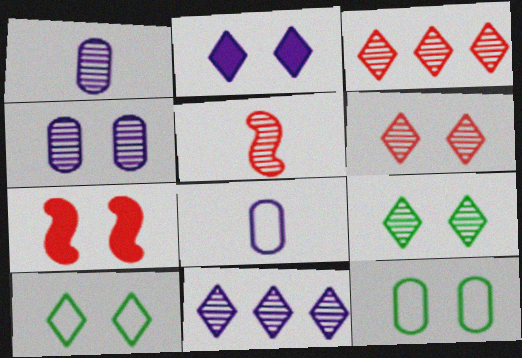[[2, 6, 10], 
[4, 7, 10]]